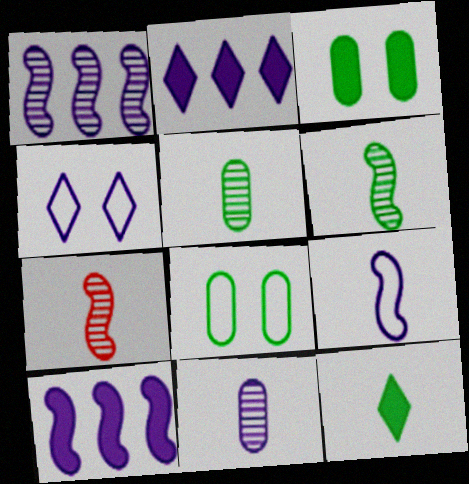[[2, 7, 8], 
[4, 10, 11]]